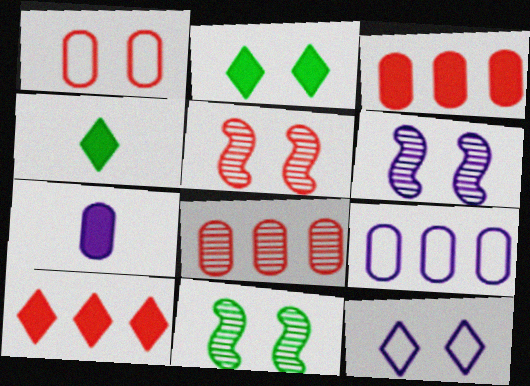[[1, 2, 6], 
[4, 5, 9], 
[5, 6, 11]]